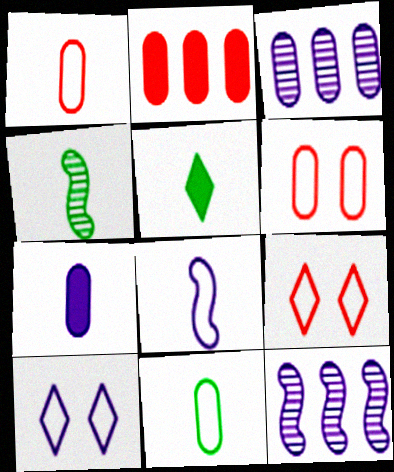[[2, 4, 10], 
[4, 5, 11], 
[5, 6, 12], 
[7, 10, 12]]